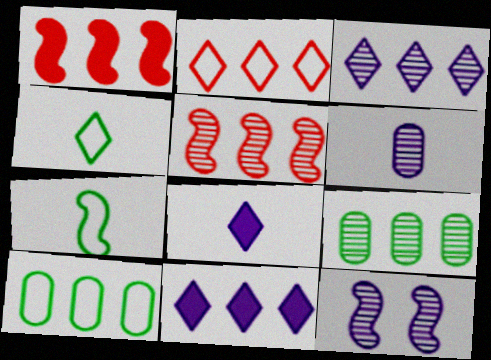[[1, 3, 10], 
[1, 7, 12], 
[3, 5, 9], 
[3, 6, 12], 
[5, 10, 11]]